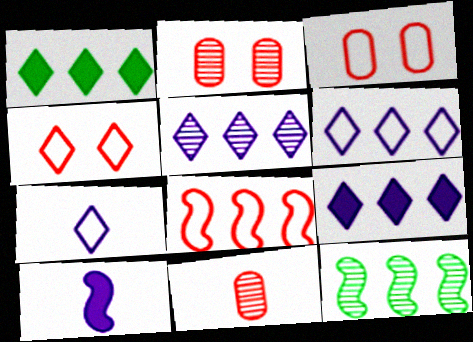[[5, 6, 9]]